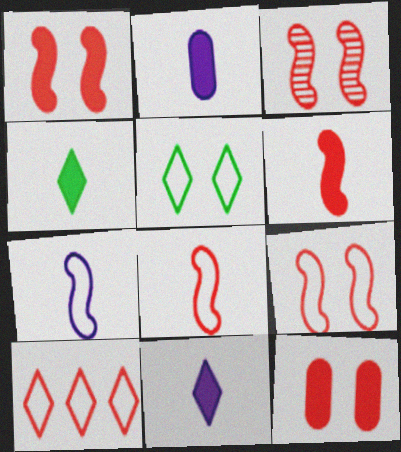[[1, 3, 9], 
[2, 4, 6]]